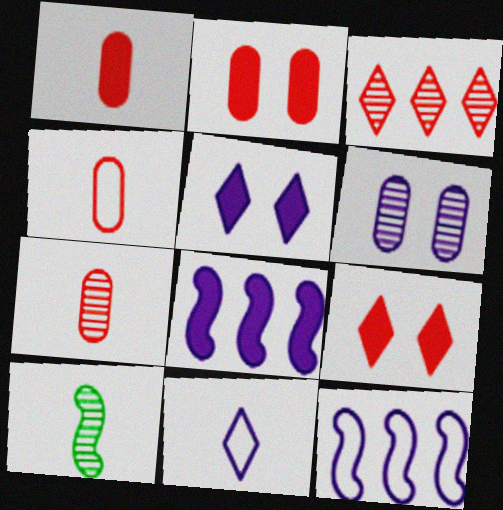[[1, 4, 7], 
[1, 10, 11], 
[3, 6, 10], 
[6, 8, 11]]